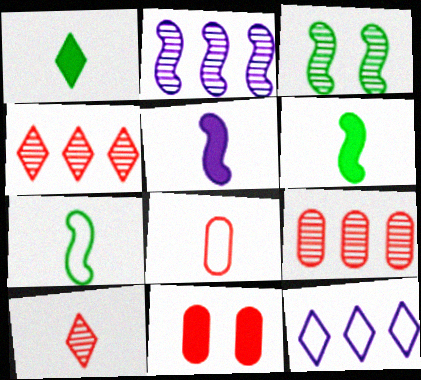[[8, 9, 11]]